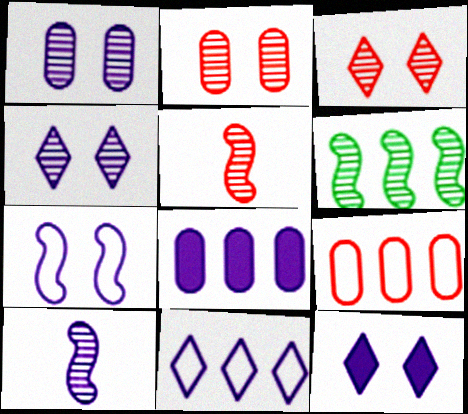[[1, 7, 12]]